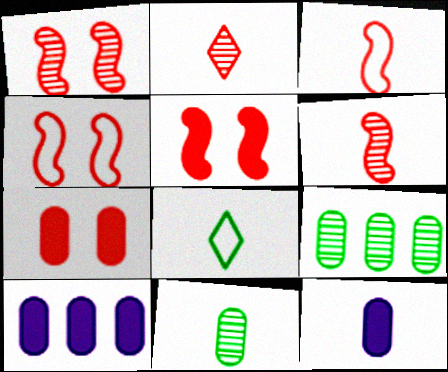[[1, 4, 5], 
[1, 8, 10], 
[6, 8, 12]]